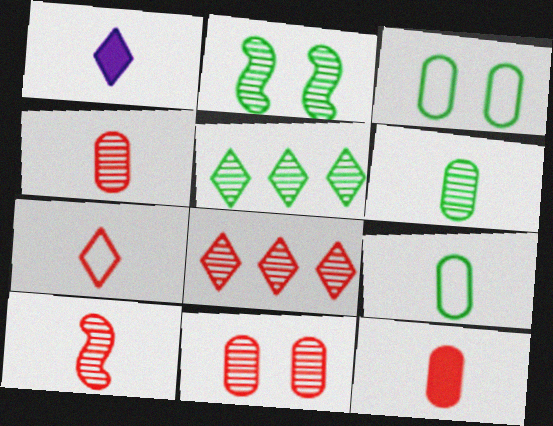[[1, 9, 10], 
[2, 5, 6], 
[7, 10, 12], 
[8, 10, 11]]